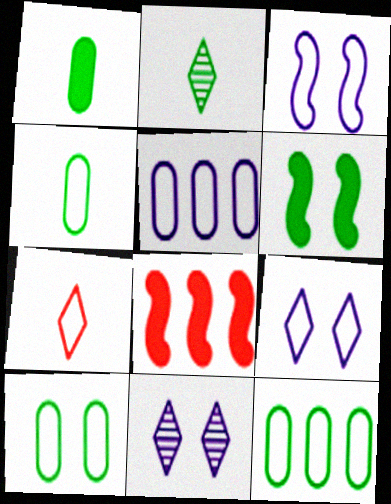[[2, 6, 12], 
[3, 7, 12], 
[4, 8, 11], 
[4, 10, 12]]